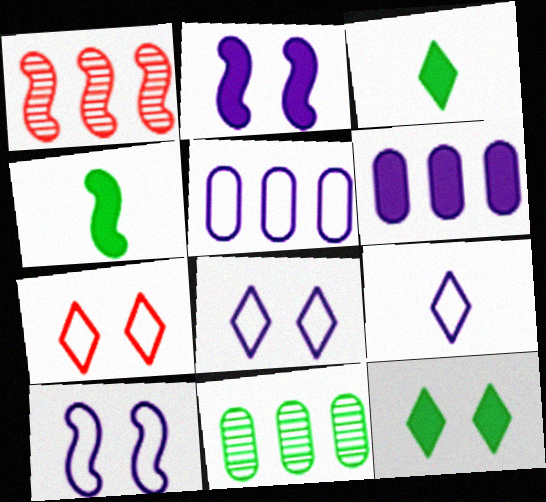[[1, 4, 10], 
[5, 9, 10]]